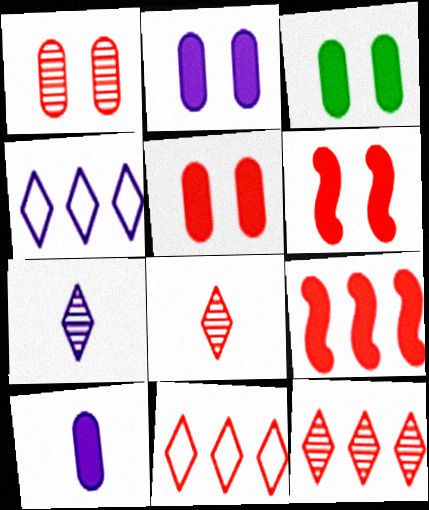[[2, 3, 5]]